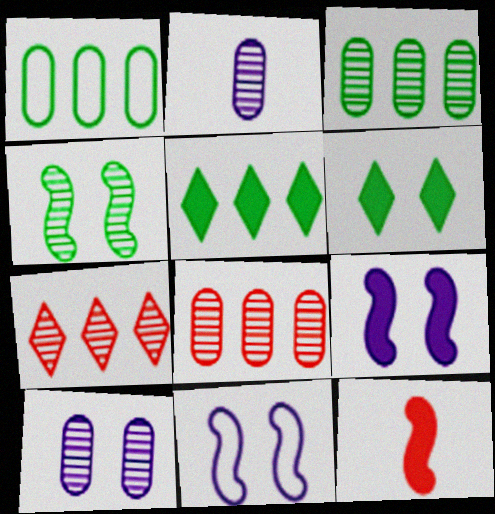[[2, 4, 7]]